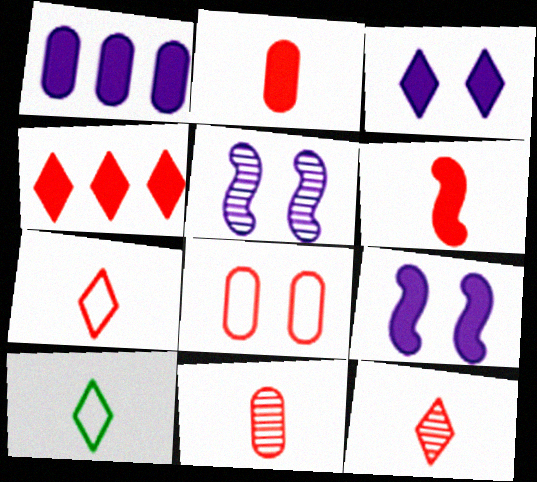[[6, 7, 11]]